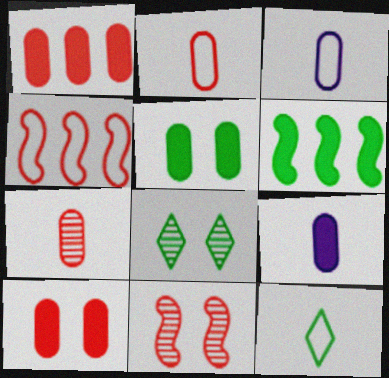[[1, 5, 9], 
[4, 8, 9]]